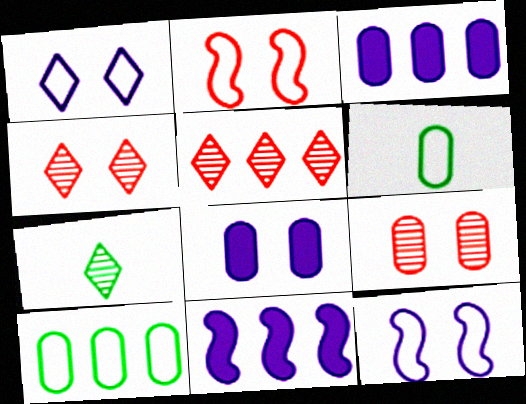[[2, 3, 7], 
[3, 6, 9], 
[4, 6, 11], 
[5, 10, 11]]